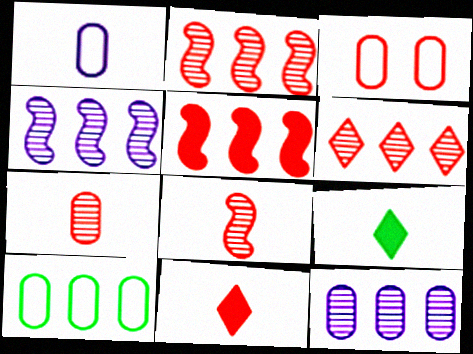[[1, 3, 10], 
[1, 8, 9], 
[2, 3, 11], 
[3, 4, 9]]